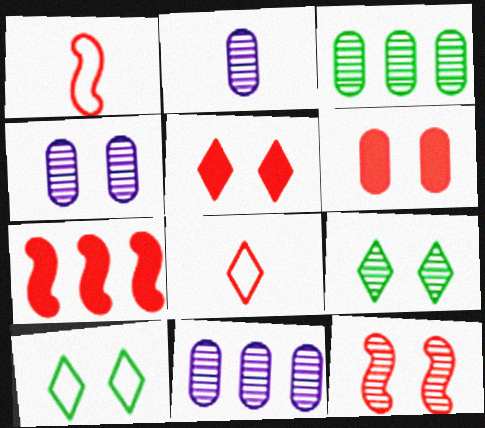[[1, 7, 12], 
[2, 4, 11], 
[2, 7, 10], 
[4, 9, 12]]